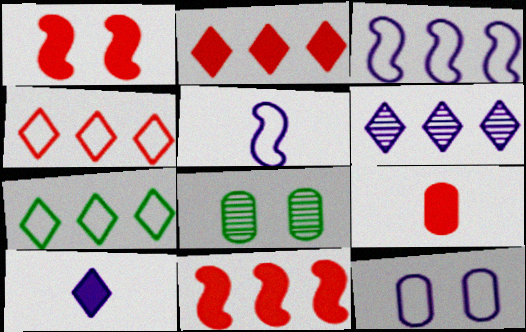[[1, 2, 9], 
[2, 5, 8], 
[2, 6, 7]]